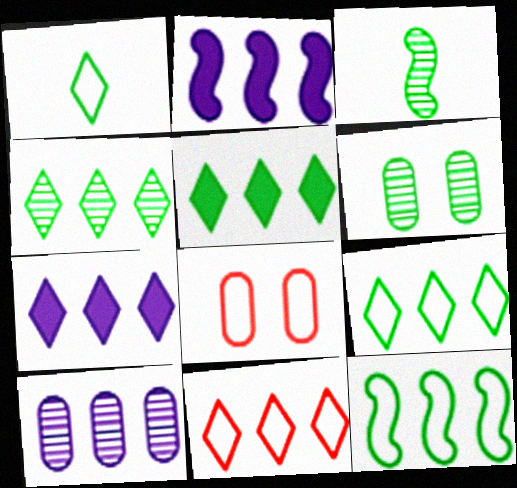[[3, 4, 6], 
[3, 7, 8], 
[4, 5, 9], 
[4, 7, 11]]